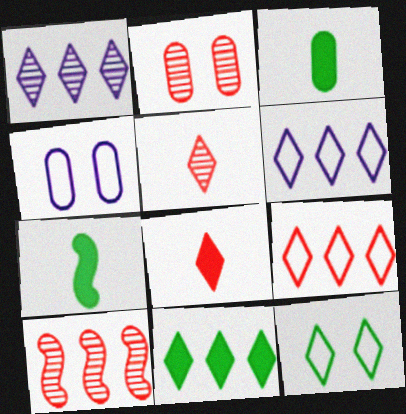[[1, 8, 12], 
[1, 9, 11], 
[2, 5, 10], 
[2, 6, 7]]